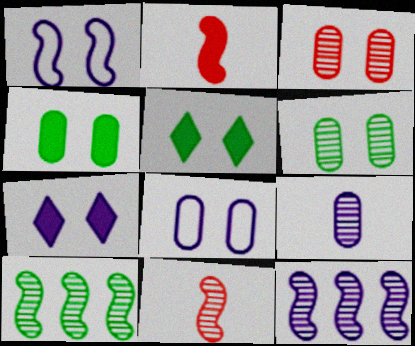[[1, 2, 10], 
[1, 3, 5], 
[3, 4, 8]]